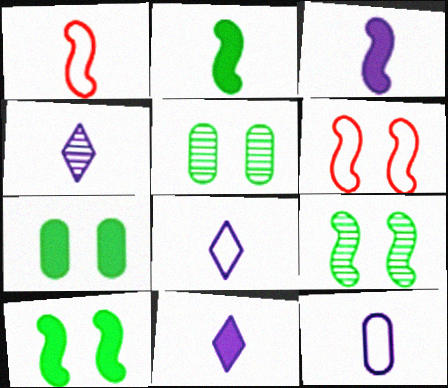[[3, 4, 12], 
[4, 8, 11]]